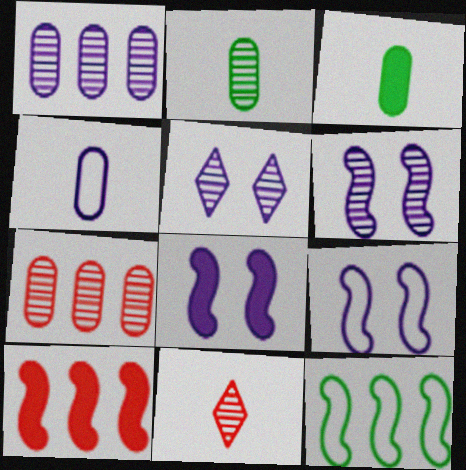[[6, 8, 9]]